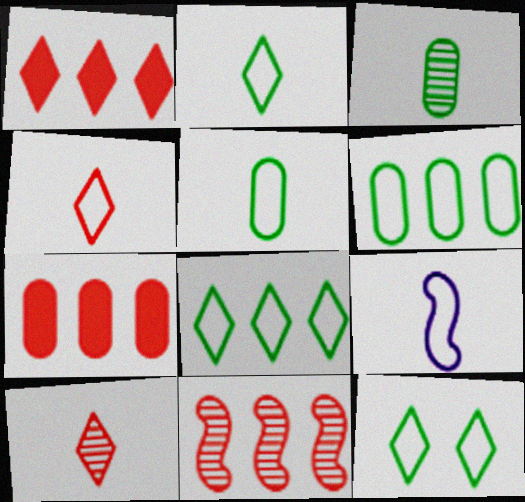[[2, 8, 12], 
[4, 5, 9]]